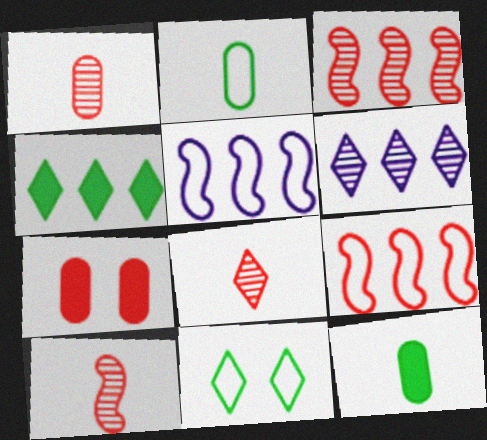[[1, 8, 10], 
[7, 8, 9]]